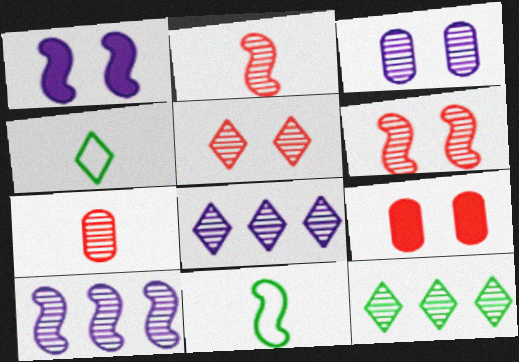[[2, 3, 12], 
[4, 9, 10], 
[8, 9, 11]]